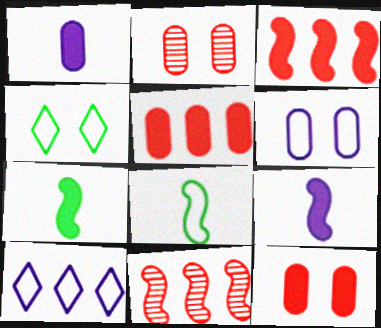[[1, 4, 11], 
[2, 7, 10]]